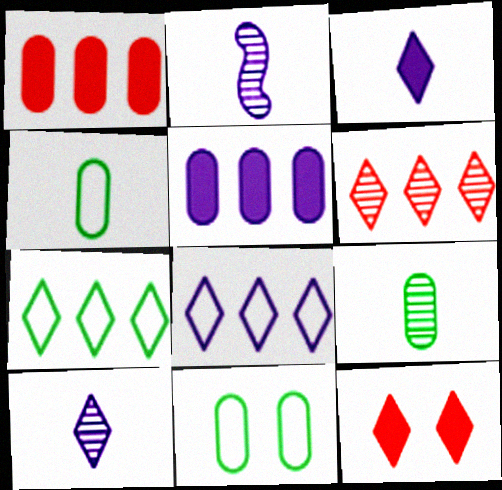[[7, 10, 12]]